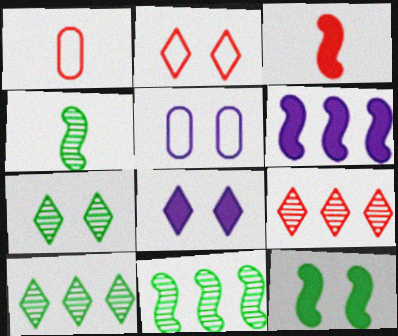[[1, 6, 7], 
[1, 8, 11], 
[2, 7, 8], 
[3, 5, 10], 
[3, 6, 12]]